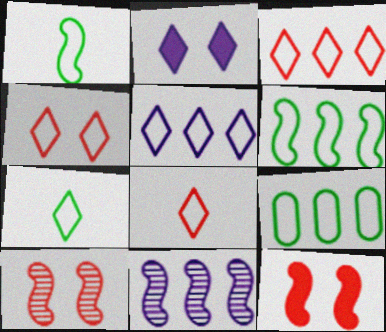[[1, 11, 12], 
[3, 4, 8], 
[4, 5, 7]]